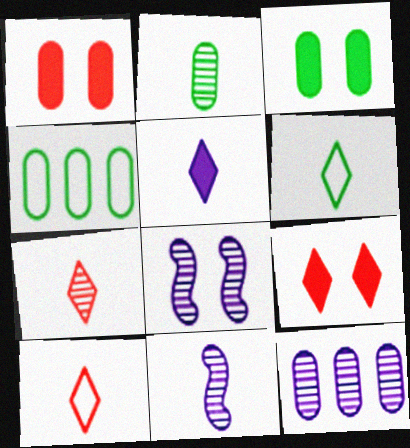[[2, 3, 4], 
[2, 7, 11], 
[4, 9, 11], 
[5, 6, 7]]